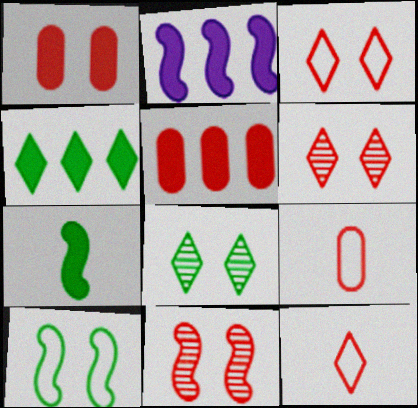[[1, 3, 11], 
[2, 4, 5], 
[2, 8, 9], 
[5, 11, 12]]